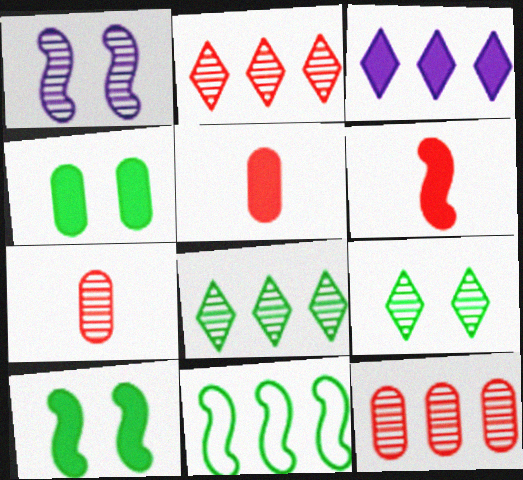[[1, 6, 11], 
[1, 7, 8], 
[3, 4, 6], 
[3, 5, 10], 
[3, 11, 12]]